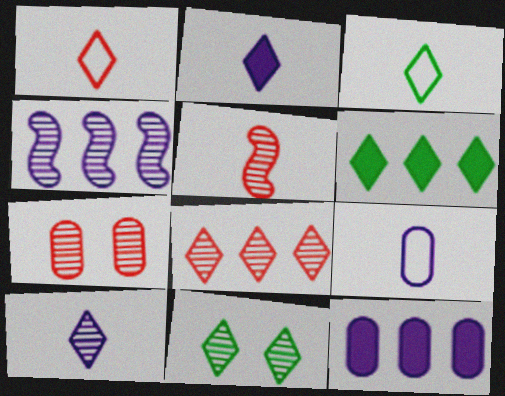[[3, 6, 11], 
[5, 7, 8], 
[8, 10, 11]]